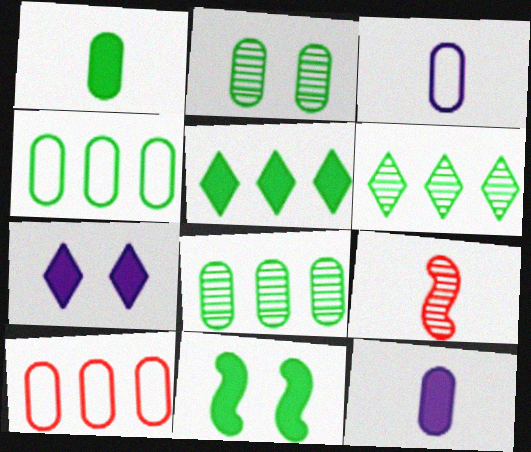[[1, 2, 4], 
[1, 5, 11], 
[2, 10, 12], 
[4, 7, 9]]